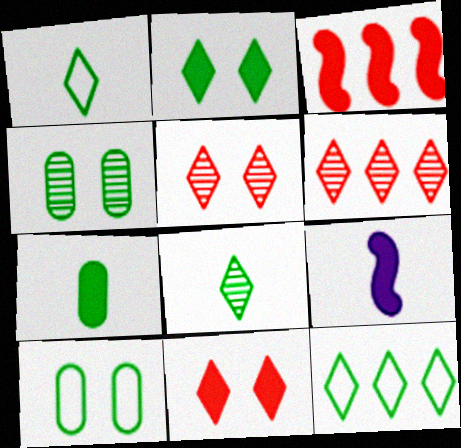[[2, 8, 12], 
[6, 9, 10]]